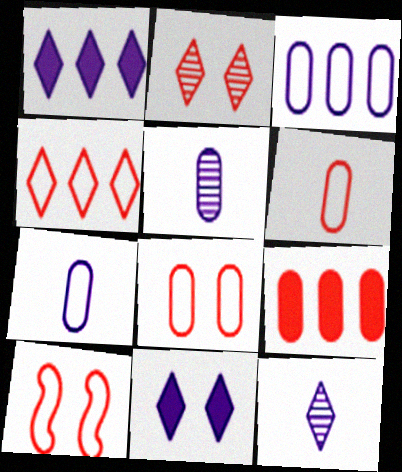[[4, 6, 10]]